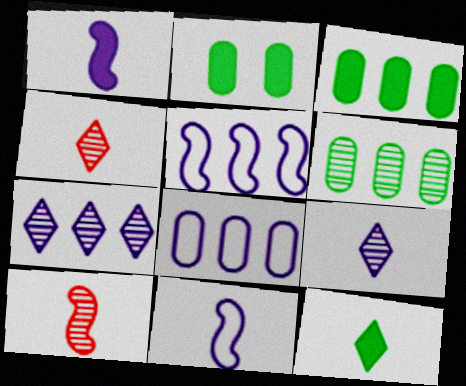[[2, 4, 5]]